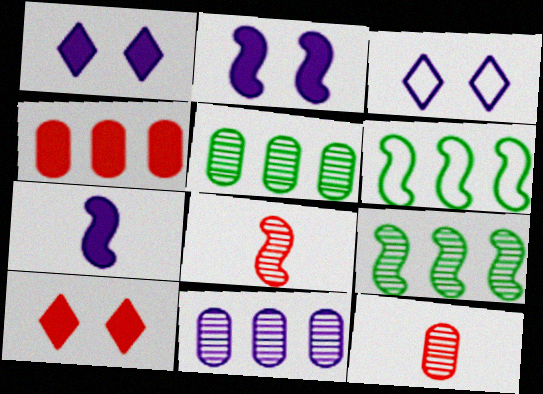[[1, 6, 12], 
[2, 6, 8], 
[3, 7, 11]]